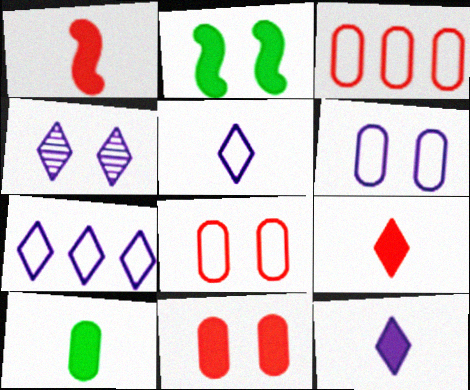[[1, 10, 12], 
[2, 4, 8], 
[4, 7, 12]]